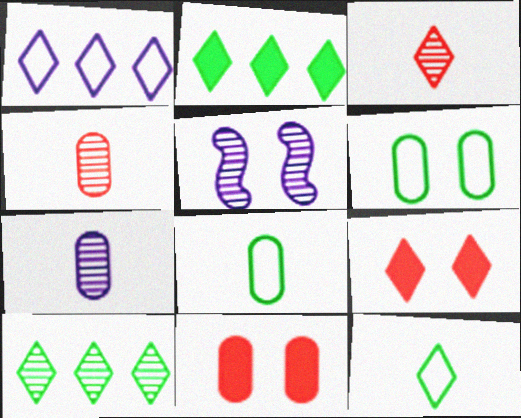[[4, 5, 10], 
[5, 6, 9]]